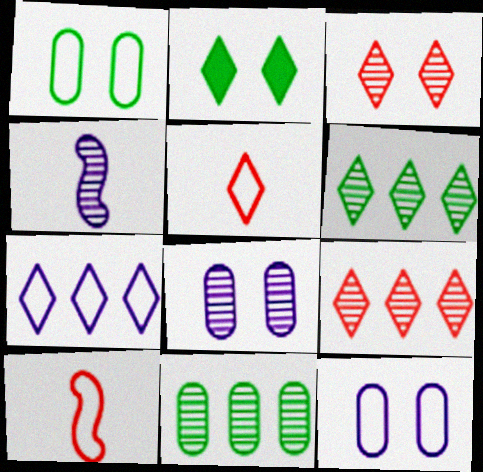[[1, 7, 10], 
[3, 4, 11]]